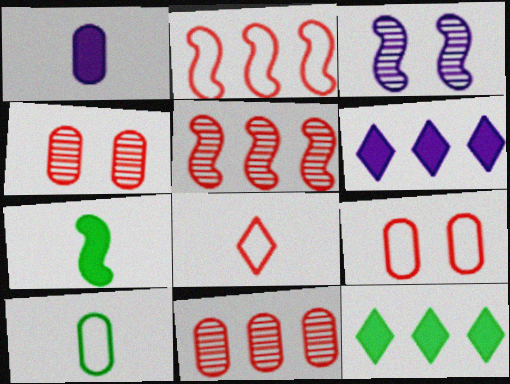[[2, 3, 7], 
[2, 8, 9]]